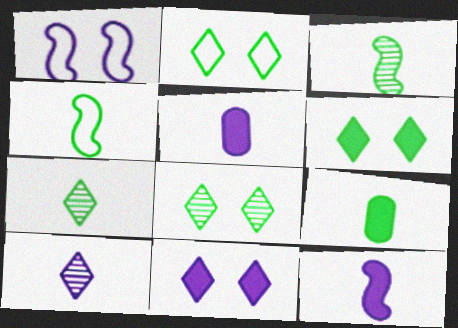[[2, 6, 8], 
[4, 7, 9]]